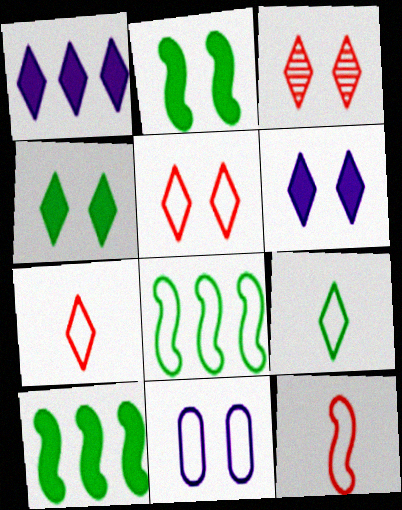[[1, 3, 9], 
[2, 3, 11], 
[7, 8, 11]]